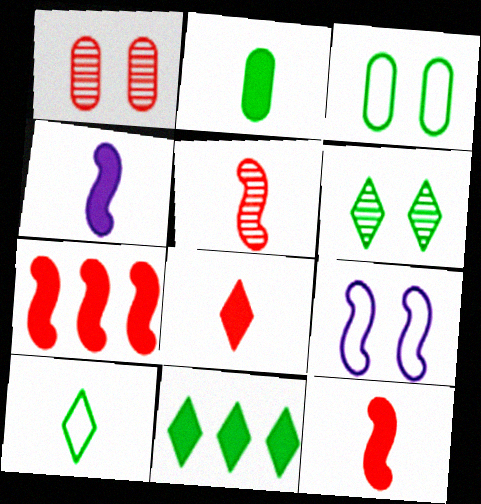[[2, 4, 8], 
[6, 10, 11]]